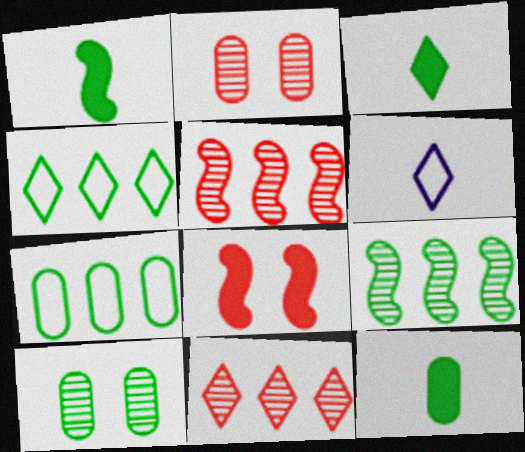[[1, 3, 12], 
[1, 4, 10], 
[7, 10, 12]]